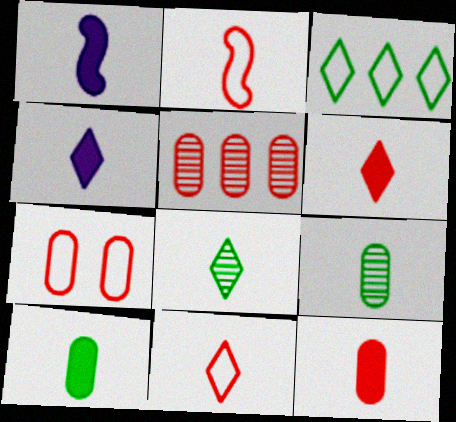[[1, 6, 10], 
[1, 9, 11], 
[2, 4, 9], 
[4, 8, 11], 
[5, 7, 12]]